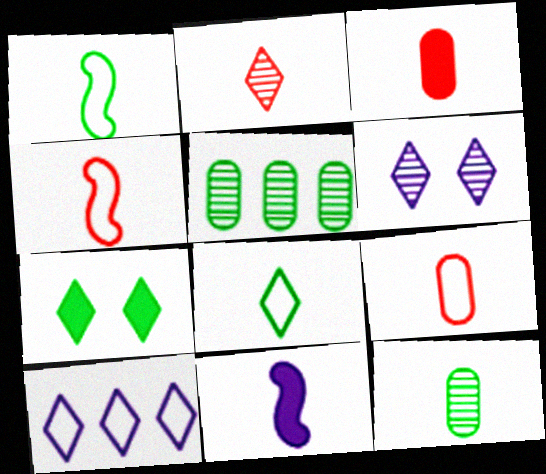[[1, 5, 7], 
[2, 3, 4], 
[2, 7, 10]]